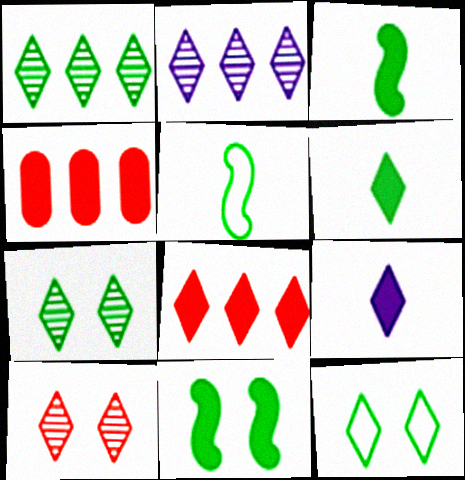[[1, 6, 12], 
[4, 9, 11]]